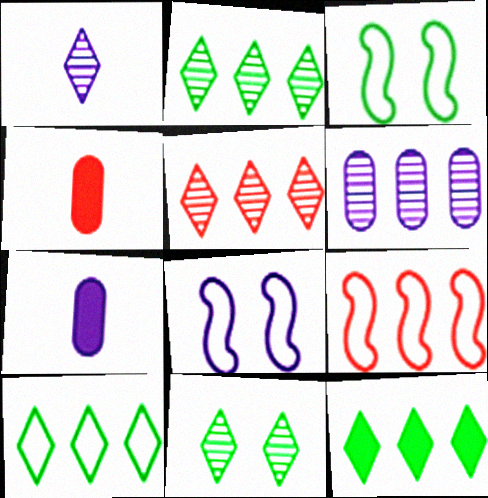[[1, 5, 11], 
[2, 4, 8], 
[2, 10, 12], 
[3, 5, 7], 
[6, 9, 12], 
[7, 9, 11]]